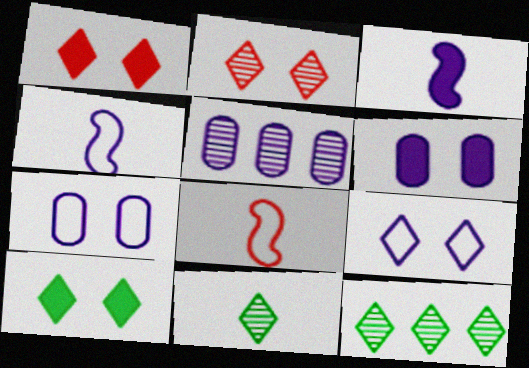[[2, 9, 10], 
[3, 5, 9], 
[5, 8, 10], 
[6, 8, 12]]